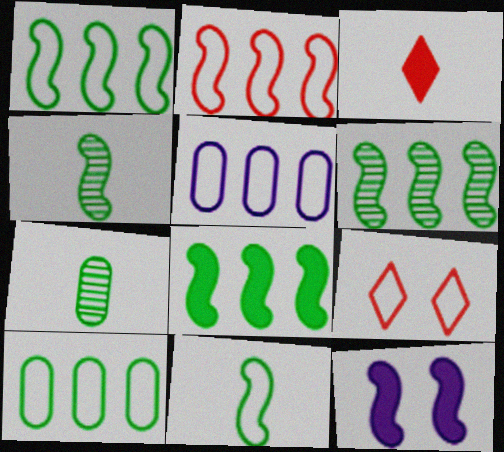[[1, 6, 8], 
[2, 4, 12], 
[5, 9, 11]]